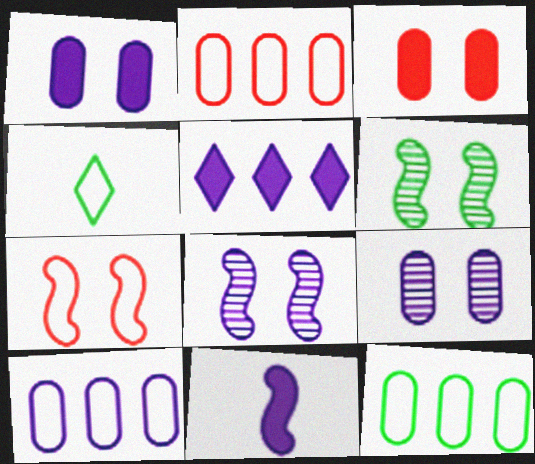[[1, 5, 11], 
[2, 10, 12], 
[4, 7, 10]]